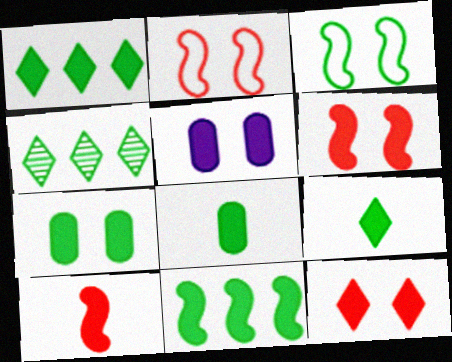[[1, 5, 10], 
[3, 4, 8], 
[7, 9, 11]]